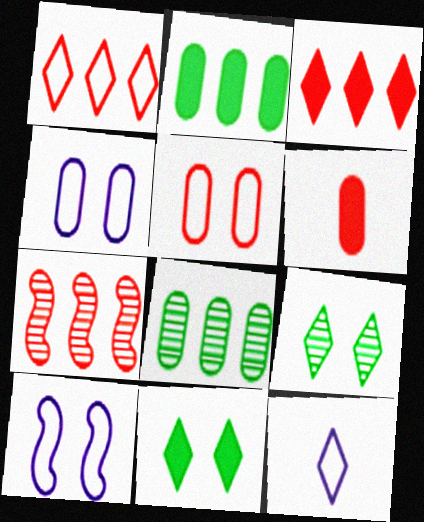[[3, 9, 12], 
[4, 6, 8]]